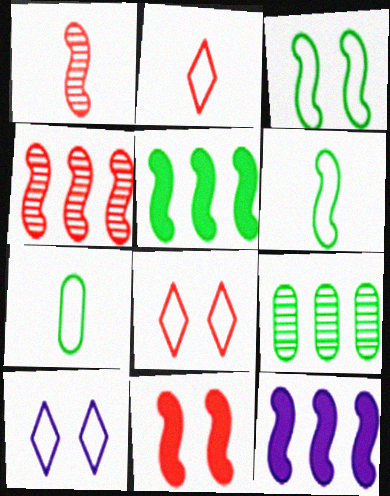[[1, 3, 12]]